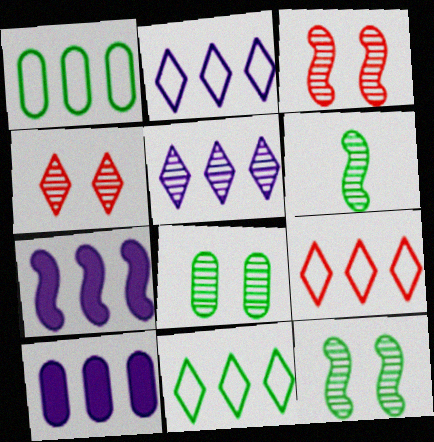[[2, 9, 11]]